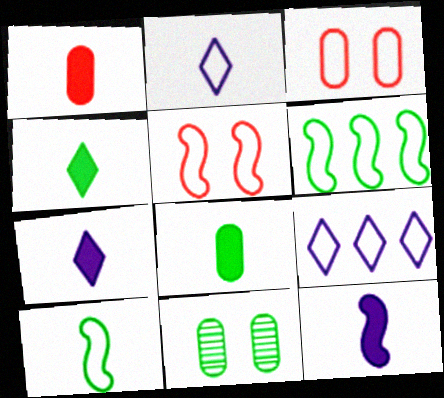[[1, 4, 12], 
[2, 3, 6], 
[3, 9, 10], 
[4, 6, 11]]